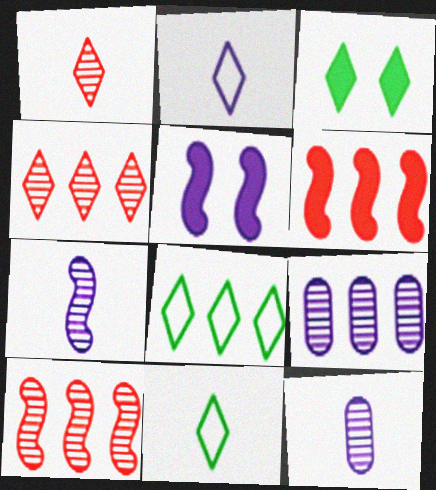[[2, 3, 4], 
[2, 5, 9], 
[6, 8, 9]]